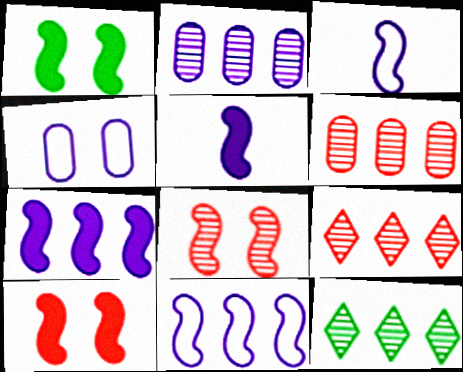[]